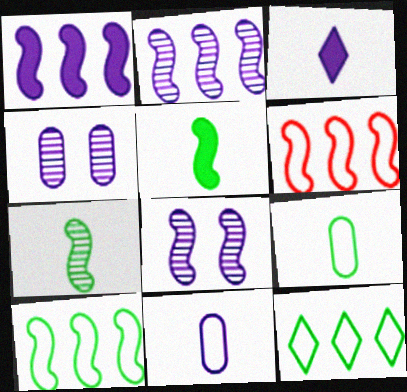[[5, 6, 8]]